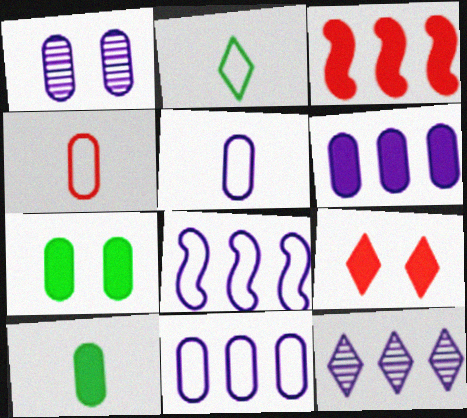[[1, 2, 3], 
[1, 5, 6], 
[2, 9, 12], 
[6, 8, 12]]